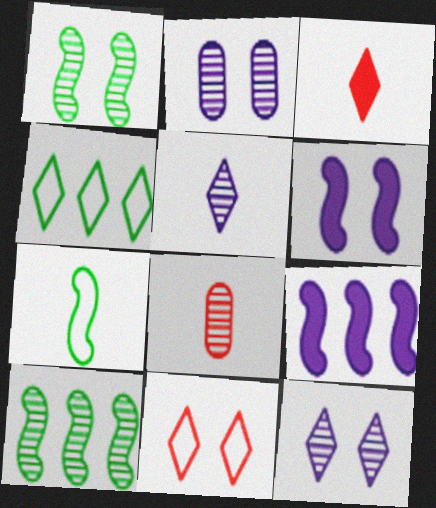[[3, 4, 12], 
[4, 6, 8], 
[8, 10, 12]]